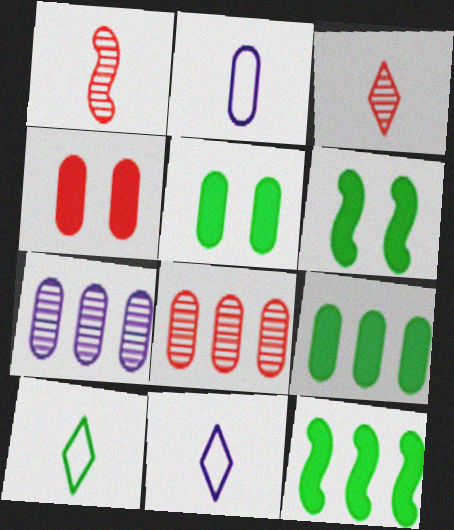[[2, 5, 8], 
[6, 8, 11]]